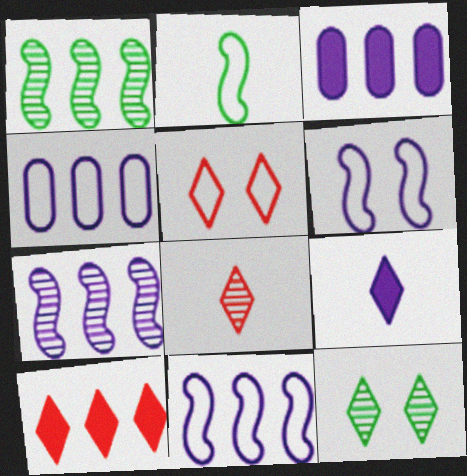[[1, 4, 10], 
[2, 4, 5], 
[5, 8, 10]]